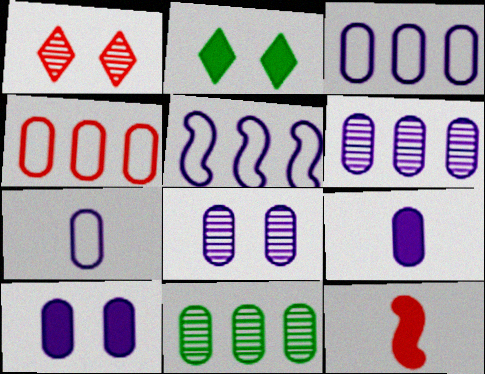[[1, 4, 12], 
[3, 8, 9], 
[6, 7, 10]]